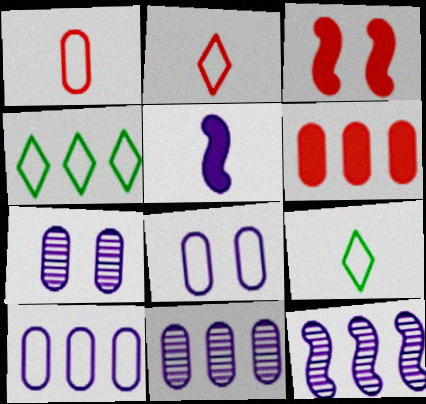[[3, 9, 11], 
[4, 6, 12]]